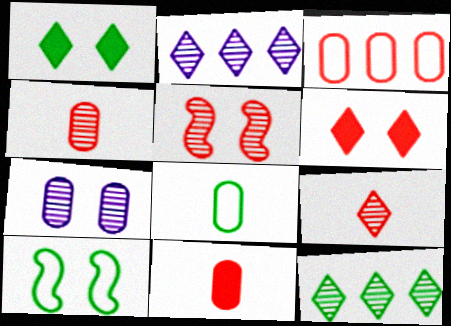[[2, 10, 11], 
[6, 7, 10]]